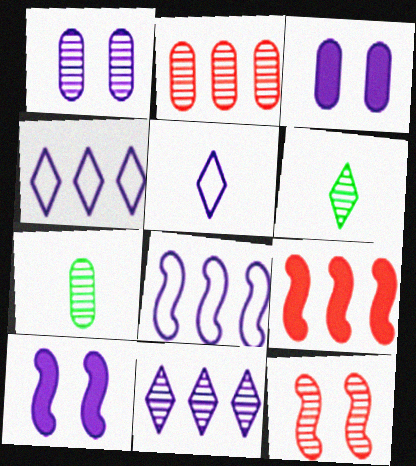[[1, 2, 7], 
[7, 11, 12]]